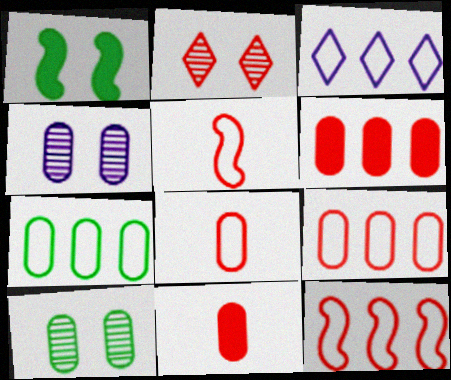[[2, 5, 6], 
[2, 11, 12], 
[3, 7, 12], 
[4, 7, 11]]